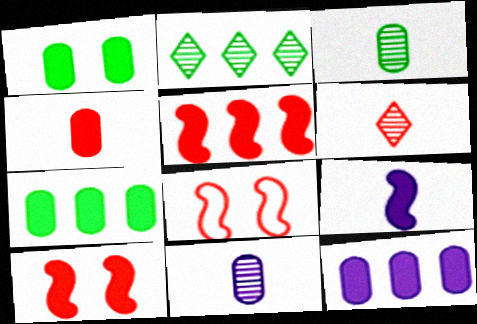[[1, 4, 12]]